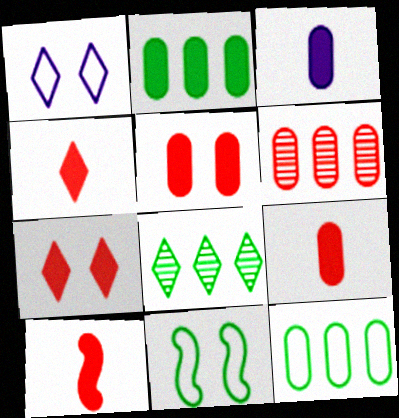[[1, 4, 8], 
[2, 3, 5], 
[4, 9, 10]]